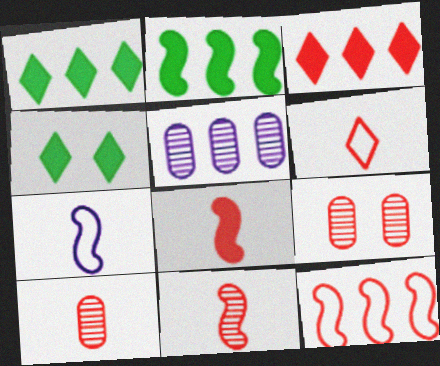[[1, 5, 12], 
[1, 7, 9], 
[6, 8, 10]]